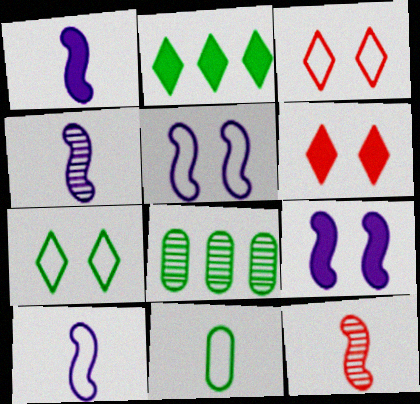[[1, 3, 8], 
[1, 4, 10], 
[6, 8, 10]]